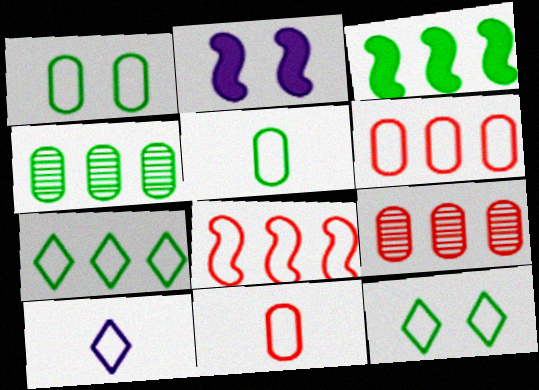[[1, 8, 10], 
[3, 4, 7]]